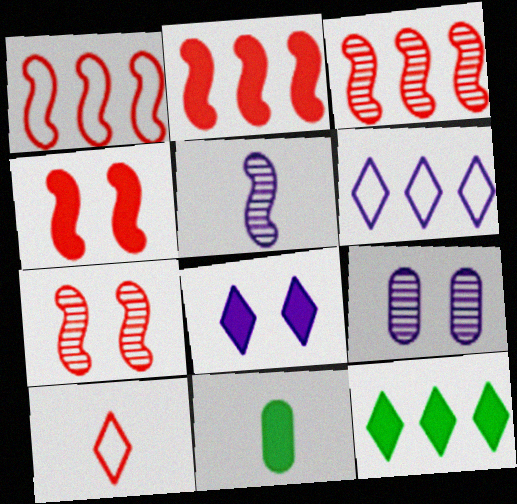[[1, 2, 3], 
[2, 8, 11], 
[5, 10, 11], 
[6, 7, 11]]